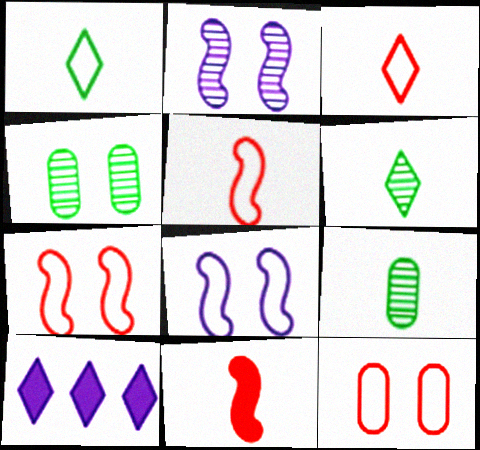[[4, 5, 10], 
[7, 9, 10]]